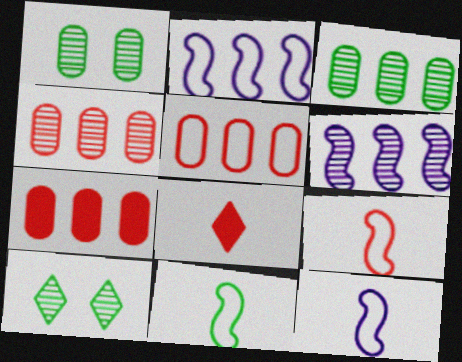[[1, 2, 8], 
[4, 5, 7], 
[7, 10, 12], 
[9, 11, 12]]